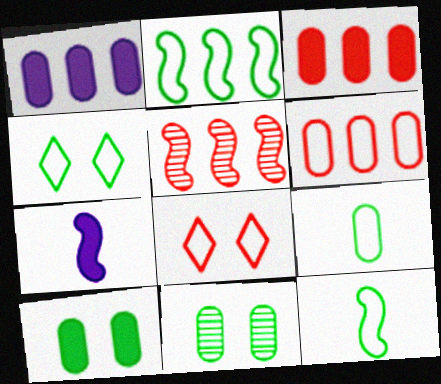[[2, 4, 9]]